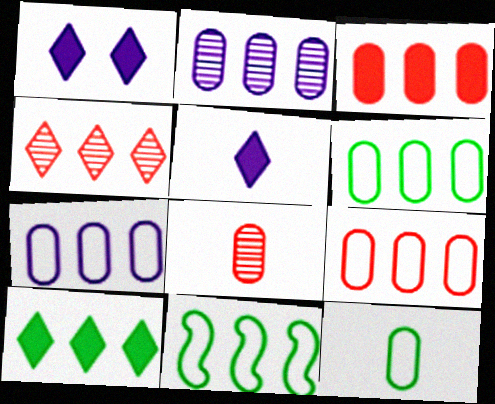[[1, 8, 11], 
[2, 3, 6], 
[6, 7, 9]]